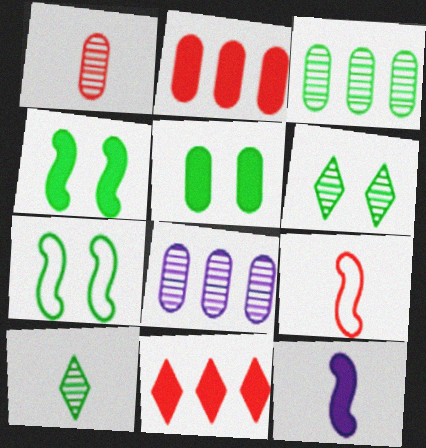[[5, 6, 7], 
[5, 11, 12]]